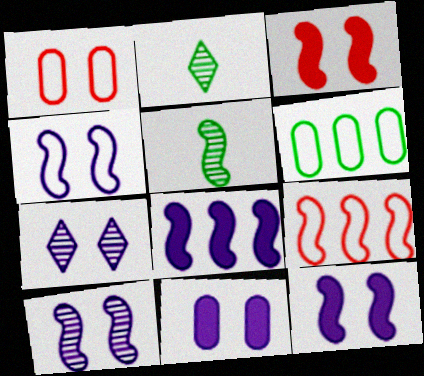[[1, 2, 8], 
[2, 9, 11], 
[4, 7, 11], 
[4, 10, 12], 
[5, 9, 12]]